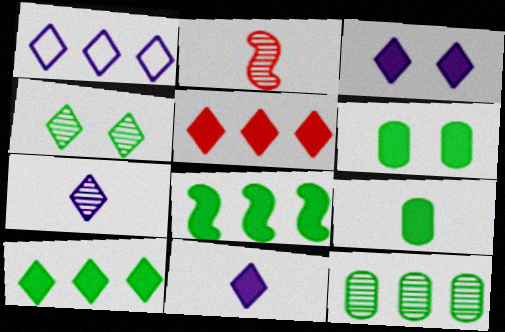[[1, 2, 6], 
[1, 3, 7]]